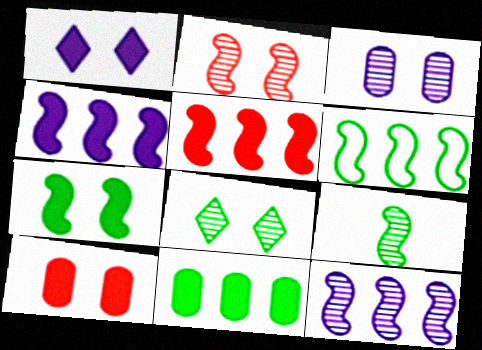[[1, 7, 10], 
[2, 3, 8], 
[2, 9, 12], 
[5, 6, 12], 
[6, 7, 9]]